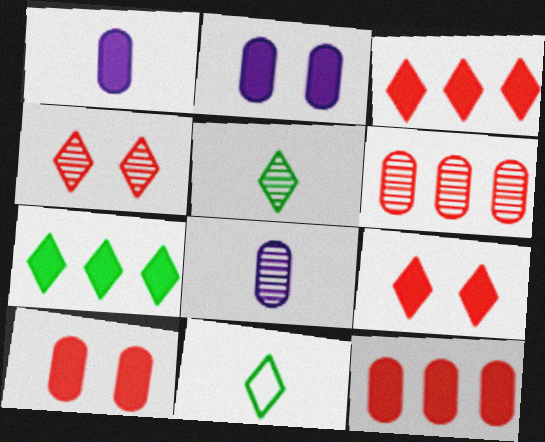[]